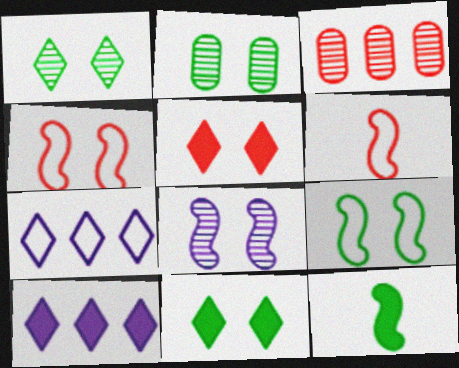[[2, 6, 10], 
[2, 9, 11], 
[3, 5, 6]]